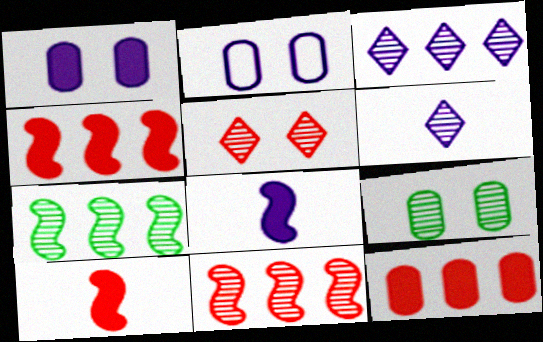[[2, 3, 8], 
[6, 9, 11]]